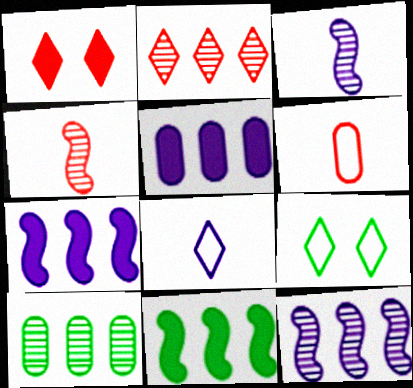[[2, 10, 12], 
[4, 5, 9]]